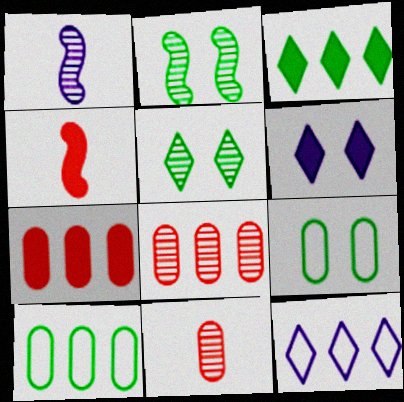[[1, 5, 8]]